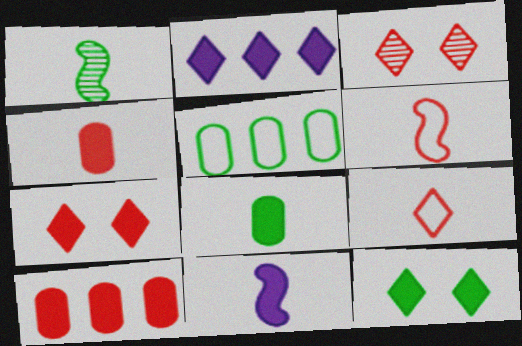[[1, 5, 12], 
[1, 6, 11], 
[3, 5, 11], 
[3, 6, 10], 
[10, 11, 12]]